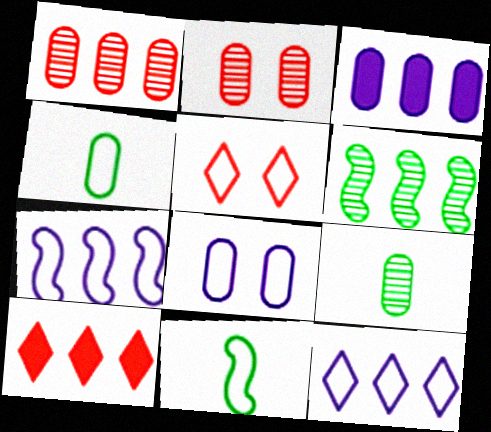[[2, 3, 4], 
[4, 5, 7]]